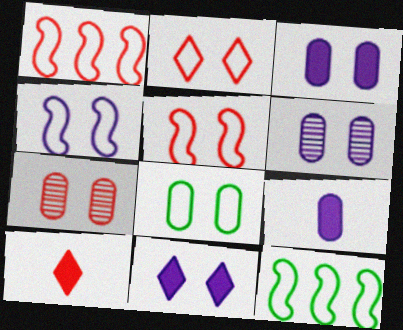[[1, 7, 10], 
[2, 4, 8], 
[3, 7, 8], 
[4, 6, 11], 
[6, 10, 12]]